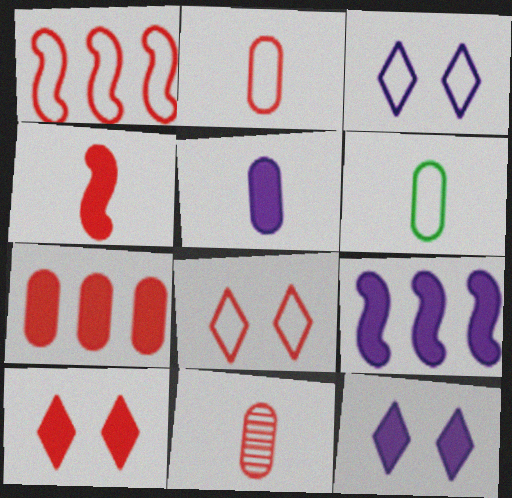[[1, 2, 8], 
[1, 3, 6], 
[1, 10, 11], 
[4, 7, 10], 
[5, 6, 11], 
[5, 9, 12]]